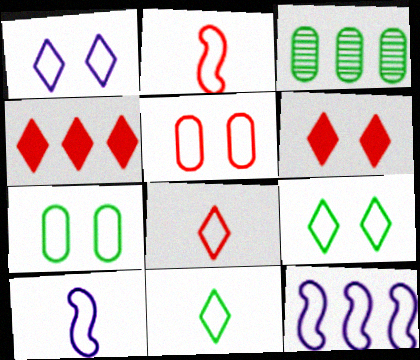[[3, 4, 12], 
[3, 6, 10], 
[5, 11, 12], 
[7, 8, 12]]